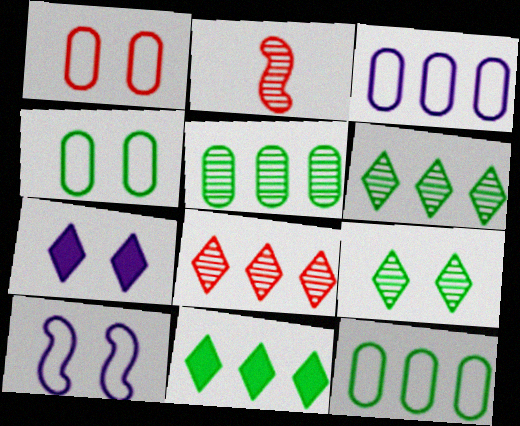[[2, 7, 12]]